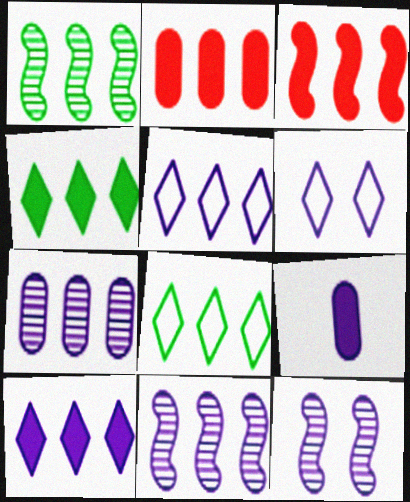[[1, 2, 5], 
[2, 8, 11], 
[3, 7, 8], 
[5, 9, 12], 
[6, 9, 11]]